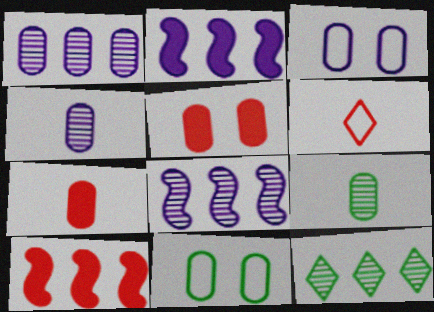[[1, 7, 11]]